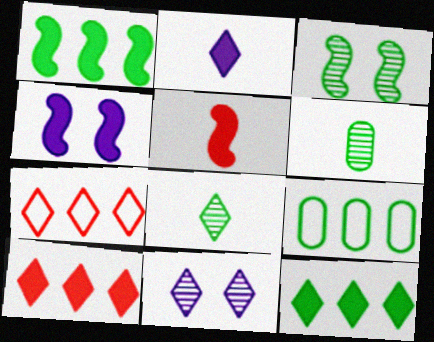[[1, 4, 5], 
[4, 6, 7], 
[5, 9, 11]]